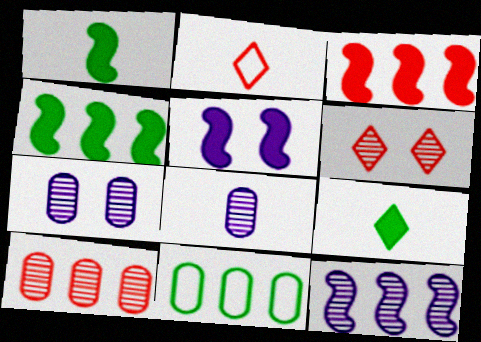[[1, 2, 8], 
[1, 3, 5], 
[2, 4, 7]]